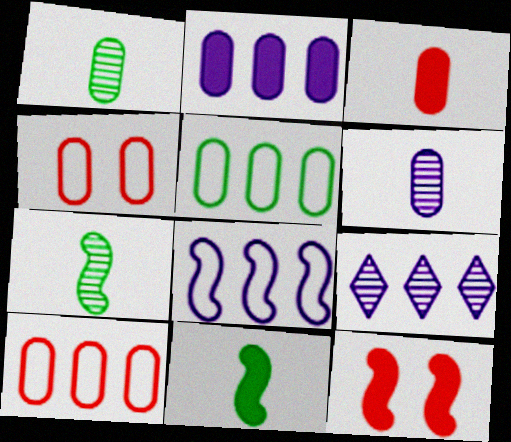[[1, 2, 4], 
[2, 8, 9], 
[4, 9, 11], 
[7, 8, 12]]